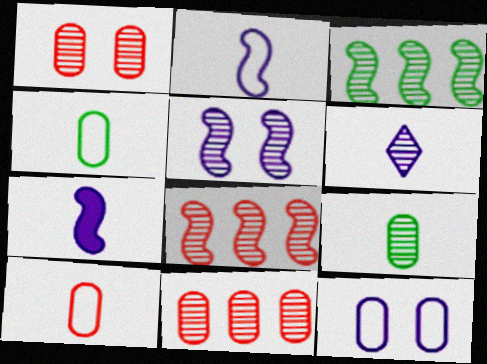[[1, 3, 6]]